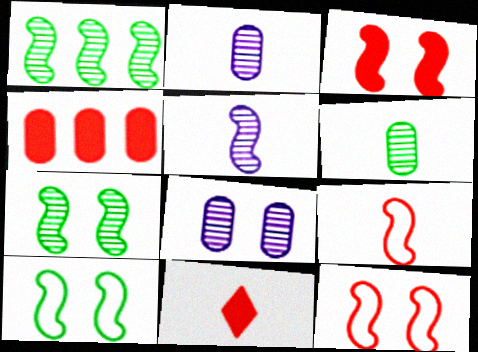[[3, 4, 11]]